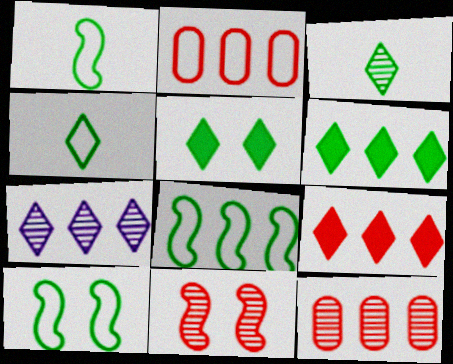[[1, 8, 10]]